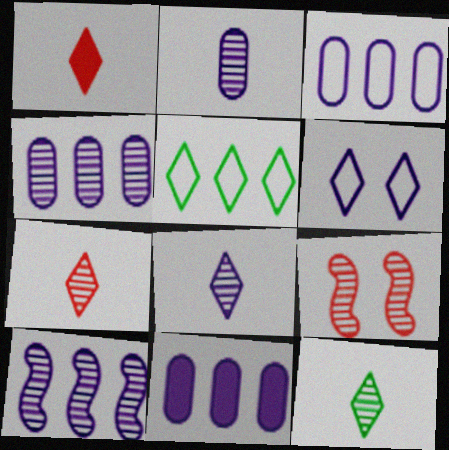[[3, 4, 11], 
[4, 9, 12], 
[7, 8, 12]]